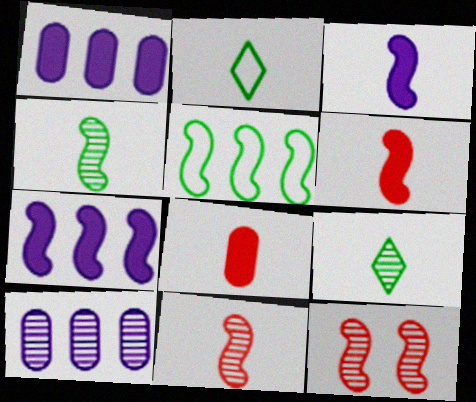[[1, 2, 12], 
[3, 5, 12], 
[9, 10, 12]]